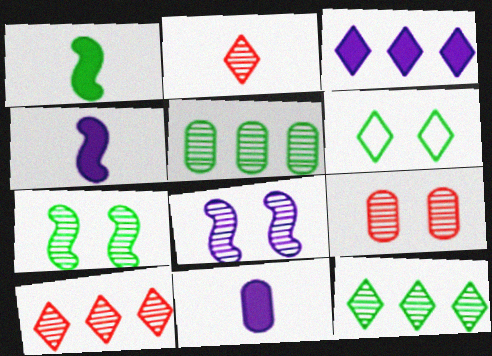[[1, 5, 6], 
[2, 3, 6], 
[2, 5, 8]]